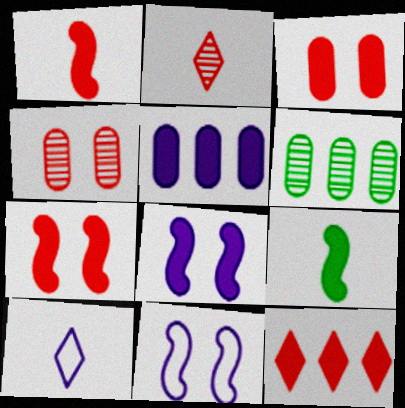[[1, 3, 12], 
[6, 7, 10]]